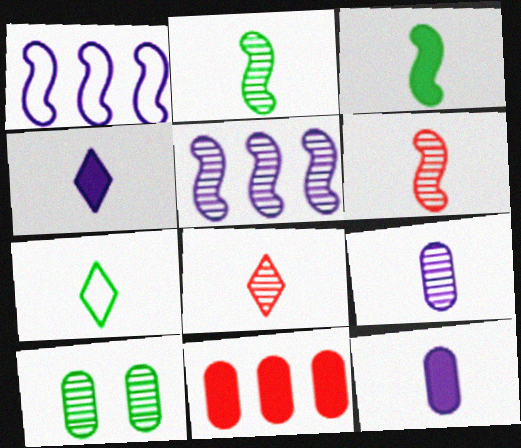[[2, 8, 9], 
[4, 7, 8], 
[5, 8, 10], 
[6, 7, 12]]